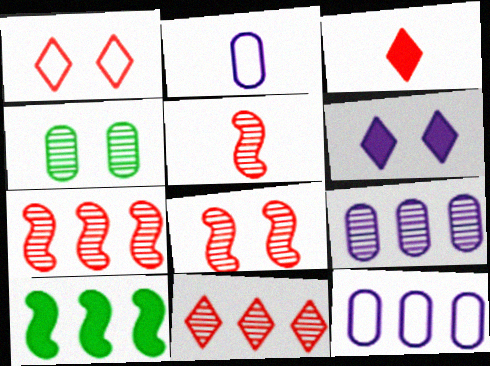[[1, 3, 11], 
[5, 7, 8], 
[10, 11, 12]]